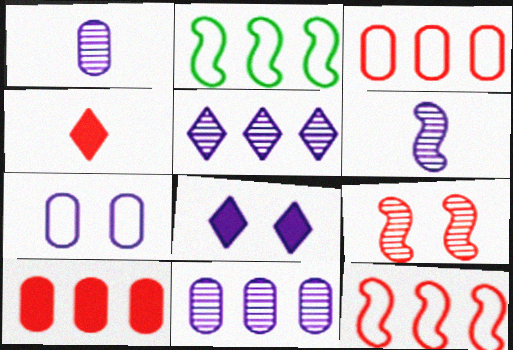[[2, 5, 10], 
[3, 4, 9]]